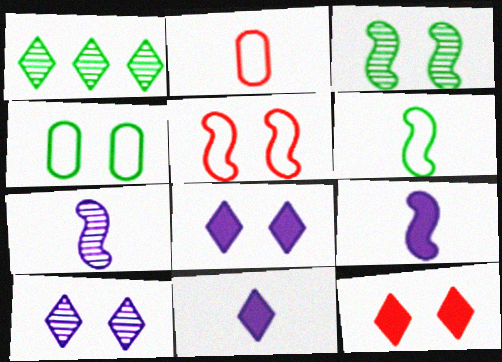[]